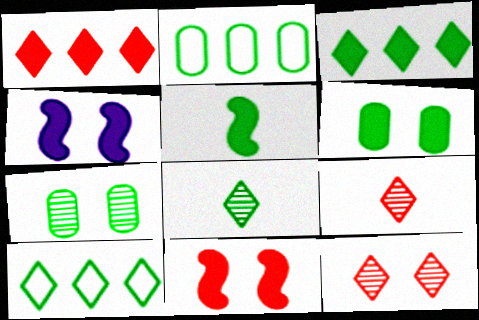[[2, 4, 9], 
[3, 5, 6], 
[5, 7, 10]]